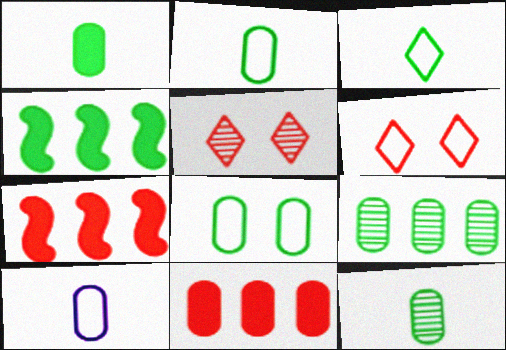[[1, 2, 12], 
[1, 8, 9], 
[4, 5, 10]]